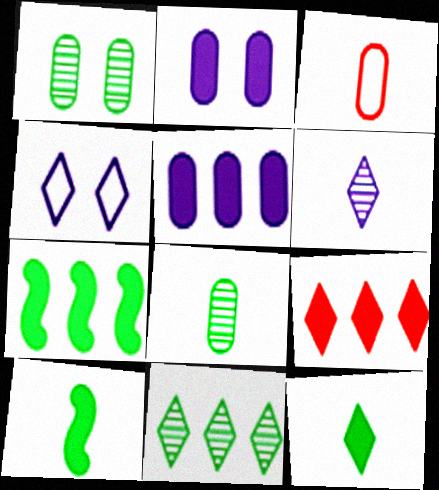[[1, 3, 5], 
[2, 9, 10], 
[3, 6, 10], 
[5, 7, 9]]